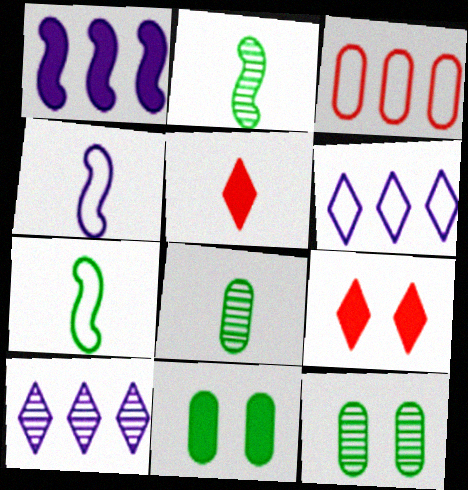[[1, 5, 11], 
[4, 5, 8]]